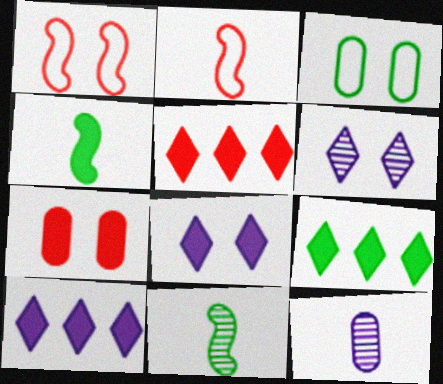[[1, 9, 12], 
[3, 9, 11], 
[4, 7, 10], 
[5, 9, 10]]